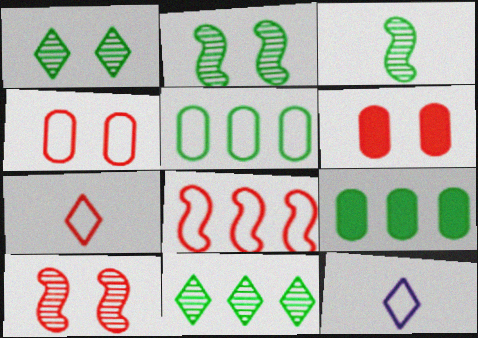[[4, 7, 8], 
[9, 10, 12]]